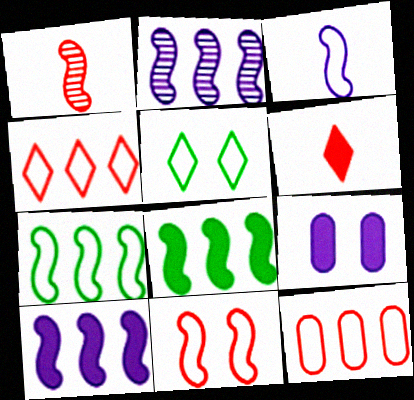[[3, 5, 12], 
[3, 7, 11], 
[6, 8, 9]]